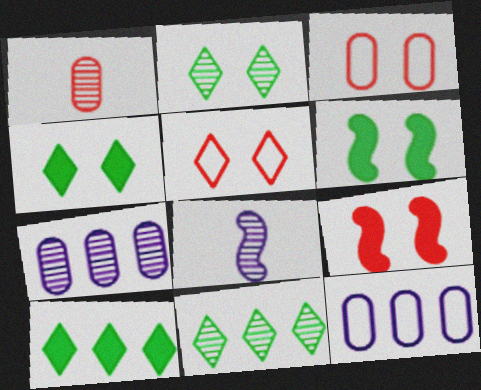[[3, 8, 10]]